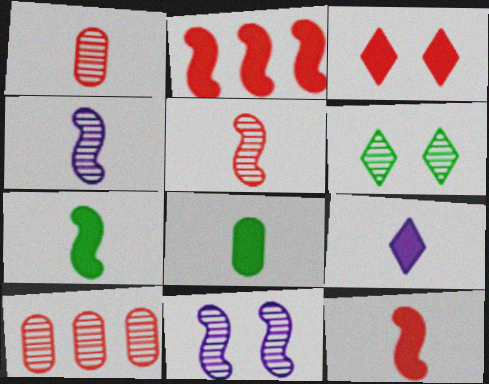[[4, 6, 10], 
[8, 9, 12]]